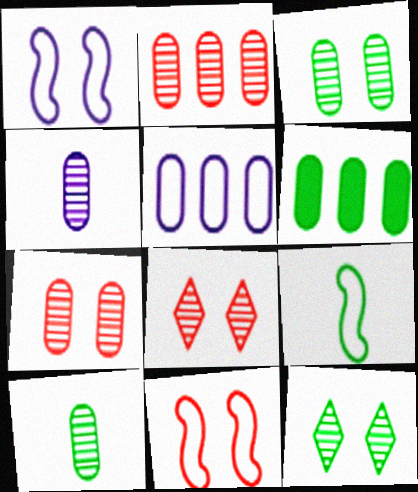[[2, 3, 4], 
[2, 5, 6], 
[6, 9, 12]]